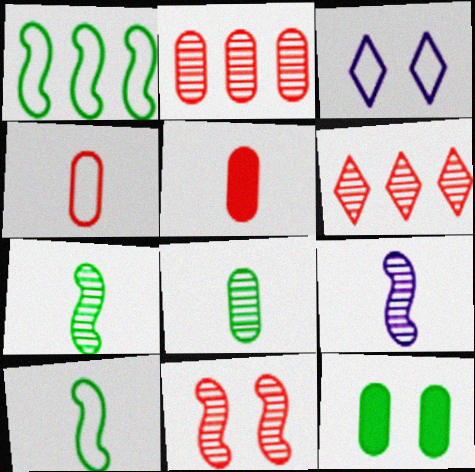[[1, 3, 4], 
[3, 11, 12]]